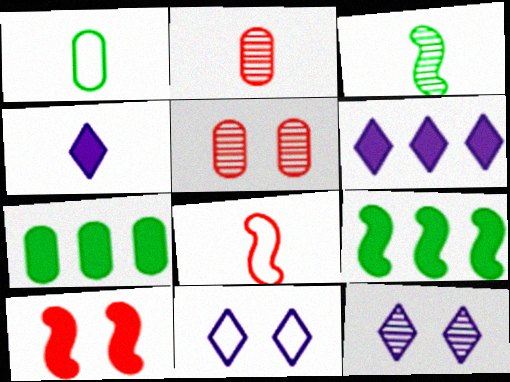[[2, 9, 11], 
[4, 7, 10], 
[7, 8, 12]]